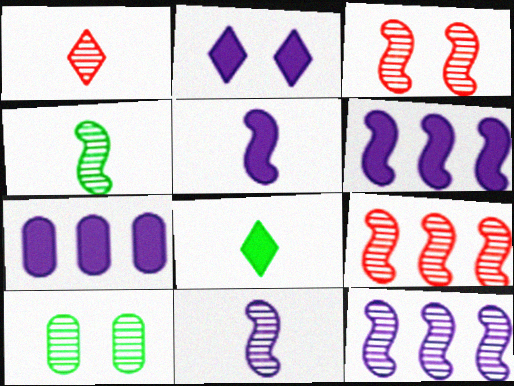[[1, 10, 12], 
[2, 5, 7], 
[3, 4, 12]]